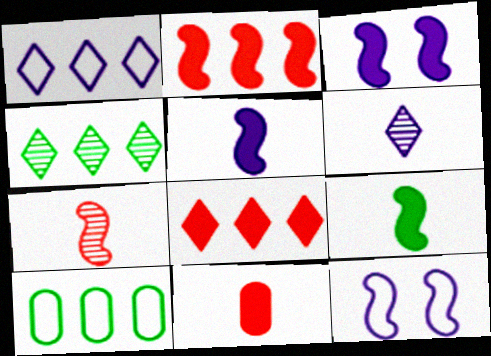[[1, 4, 8], 
[2, 3, 9], 
[4, 11, 12]]